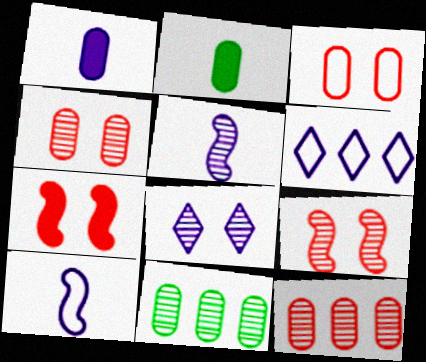[[1, 3, 11], 
[2, 6, 9]]